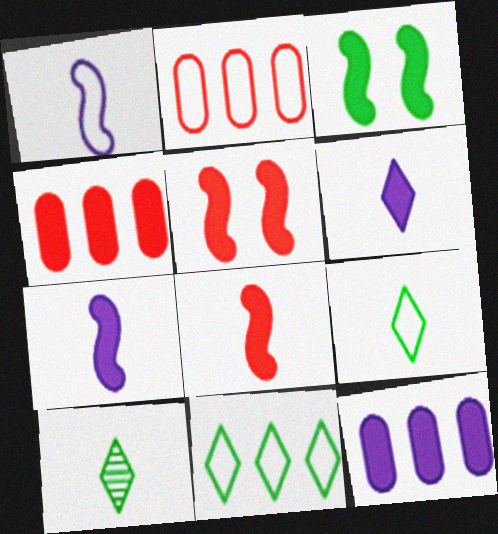[[3, 4, 6]]